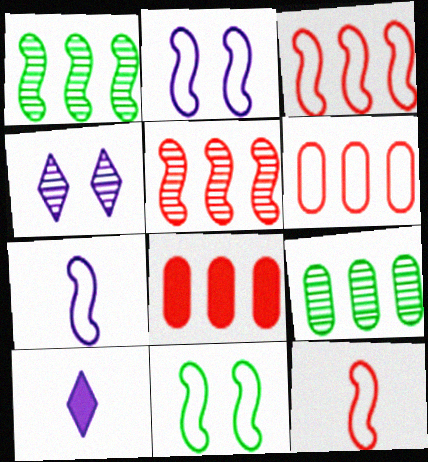[[3, 7, 11]]